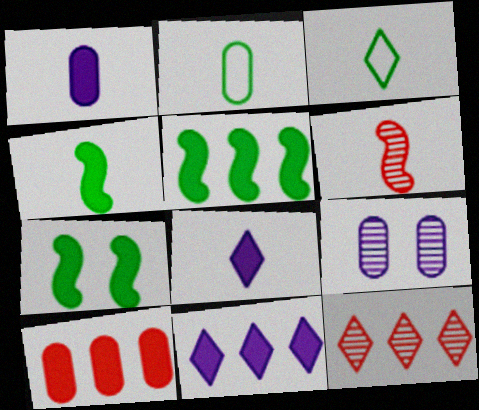[[1, 3, 6], 
[2, 6, 8], 
[2, 9, 10], 
[4, 5, 7], 
[5, 10, 11], 
[7, 8, 10]]